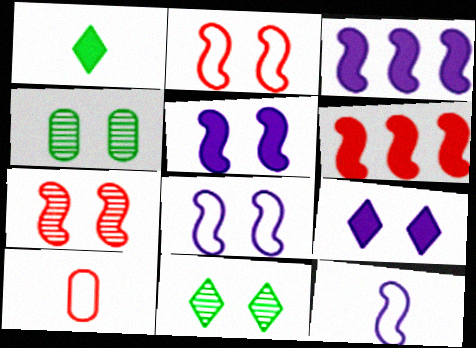[[2, 4, 9], 
[3, 10, 11]]